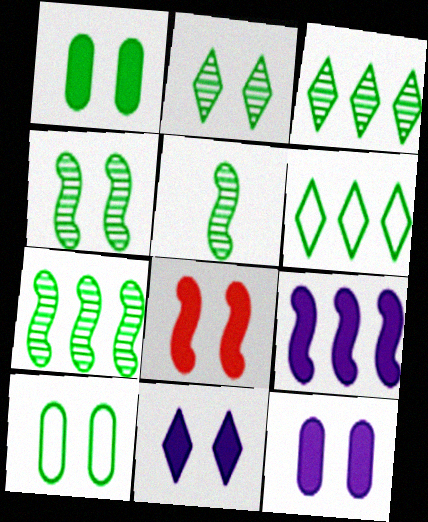[[1, 5, 6], 
[1, 8, 11], 
[4, 5, 7]]